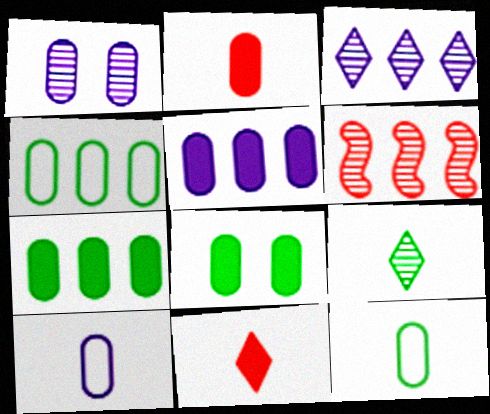[[1, 2, 4], 
[1, 5, 10], 
[1, 6, 9], 
[2, 5, 8]]